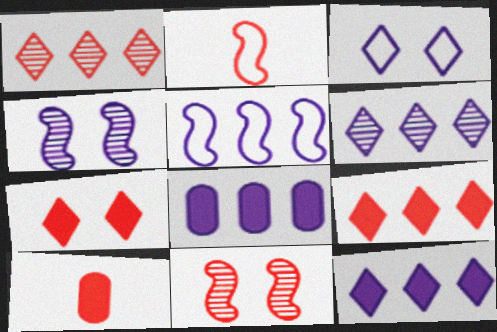[[5, 6, 8]]